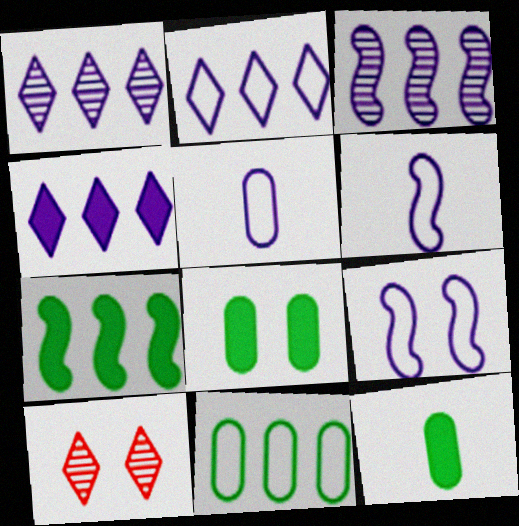[[1, 2, 4], 
[2, 5, 9], 
[5, 7, 10], 
[8, 9, 10]]